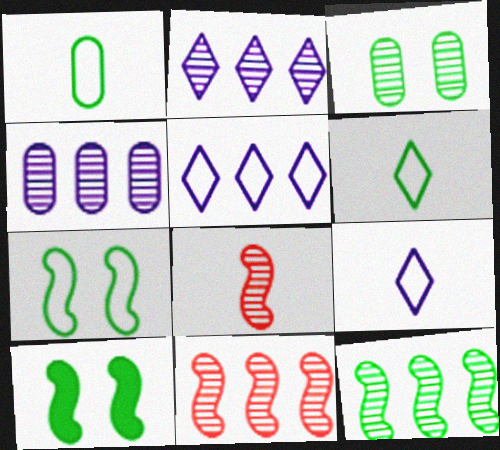[[2, 3, 8]]